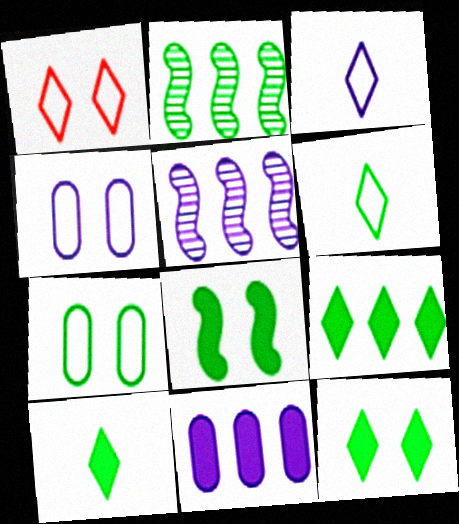[[2, 7, 10], 
[9, 10, 12]]